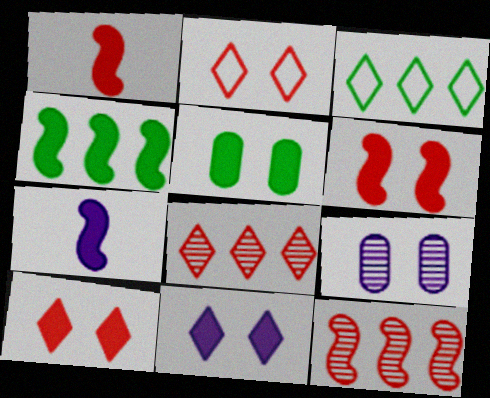[[1, 3, 9], 
[4, 6, 7], 
[5, 6, 11]]